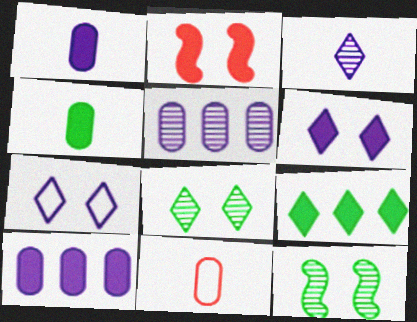[[1, 2, 9]]